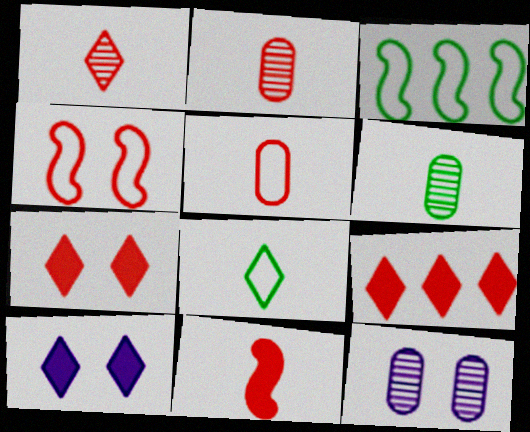[[1, 5, 11], 
[2, 3, 10], 
[2, 4, 9]]